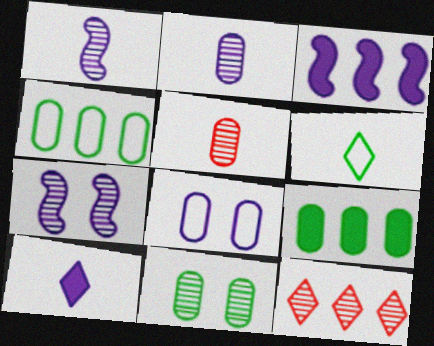[[1, 11, 12], 
[3, 4, 12], 
[5, 8, 9]]